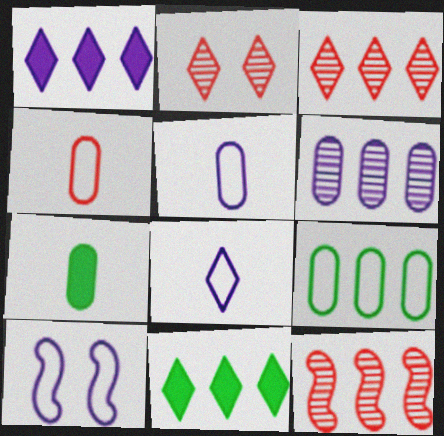[[1, 9, 12], 
[2, 8, 11], 
[3, 7, 10]]